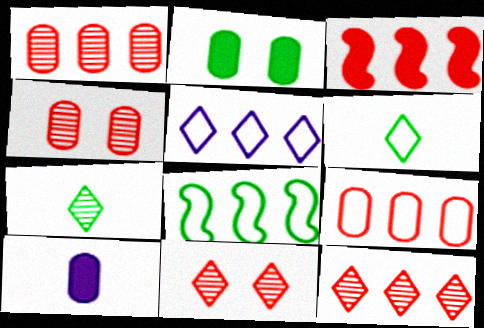[[2, 7, 8], 
[3, 9, 12], 
[5, 8, 9], 
[8, 10, 11]]